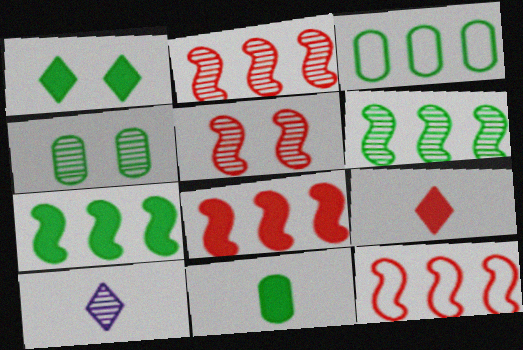[[1, 7, 11], 
[2, 4, 10], 
[2, 8, 12], 
[3, 4, 11]]